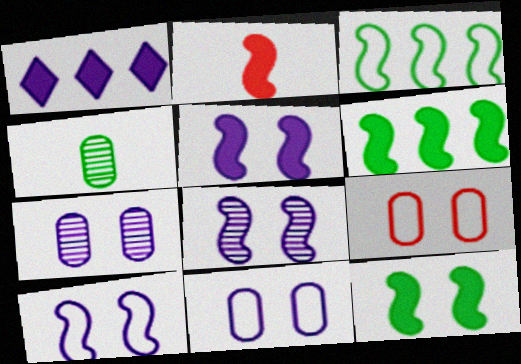[[2, 3, 8], 
[2, 5, 6], 
[5, 8, 10]]